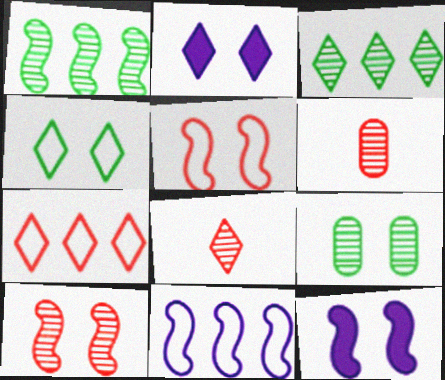[[2, 5, 9]]